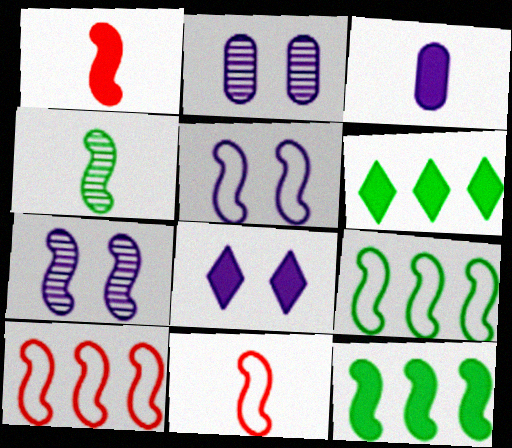[[1, 7, 9], 
[2, 5, 8], 
[2, 6, 11], 
[5, 9, 11], 
[7, 11, 12]]